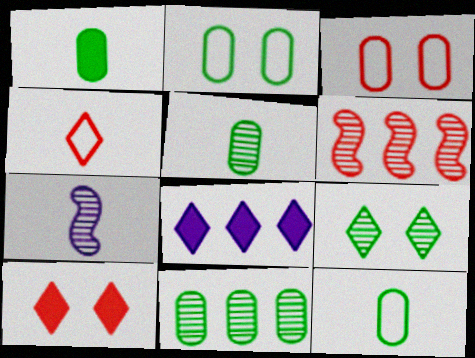[[1, 2, 11], 
[1, 4, 7], 
[1, 5, 12], 
[4, 8, 9]]